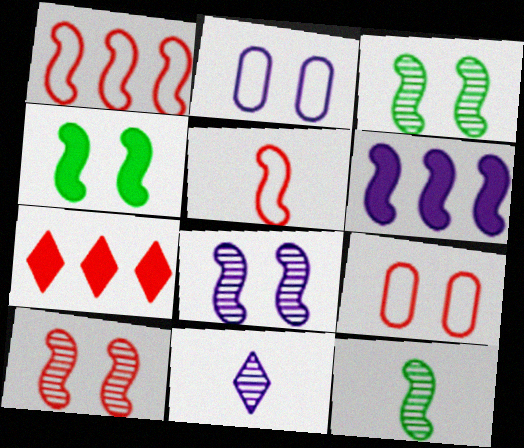[[2, 6, 11], 
[2, 7, 12], 
[3, 5, 6], 
[3, 8, 10]]